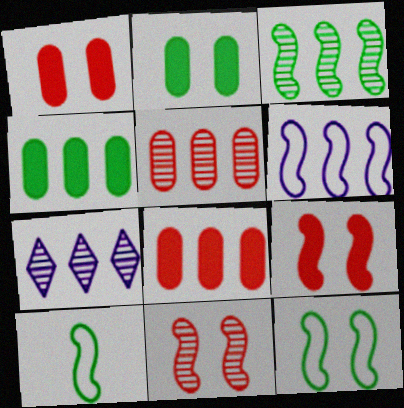[[1, 7, 10], 
[3, 5, 7]]